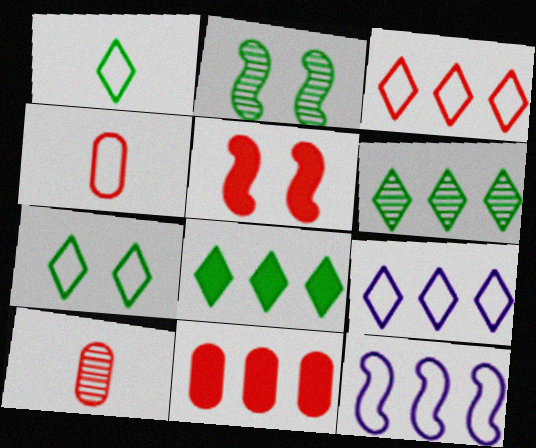[[3, 5, 10], 
[4, 7, 12], 
[6, 11, 12]]